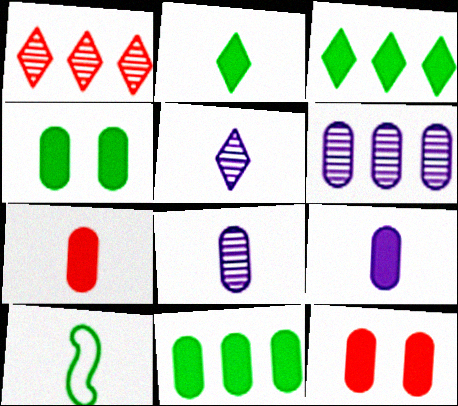[[5, 7, 10], 
[9, 11, 12]]